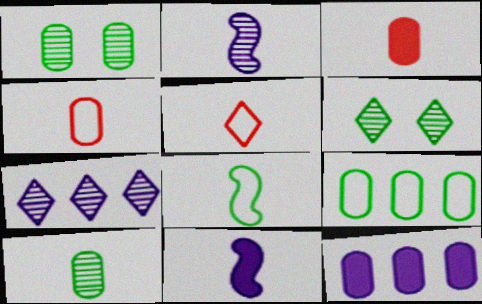[[1, 4, 12], 
[5, 10, 11]]